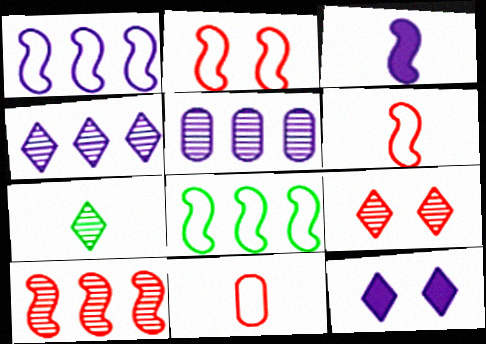[[3, 7, 11], 
[4, 7, 9]]